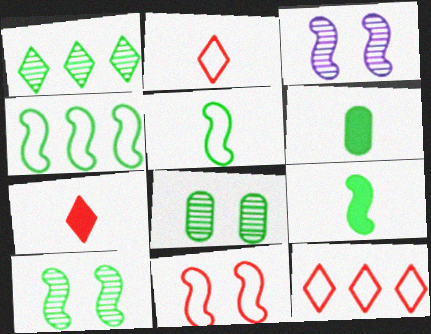[[3, 6, 12], 
[4, 9, 10]]